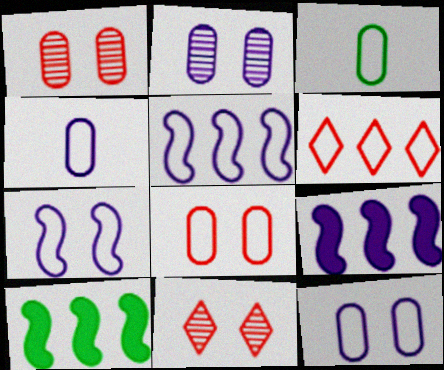[[3, 6, 7], 
[3, 9, 11], 
[4, 10, 11]]